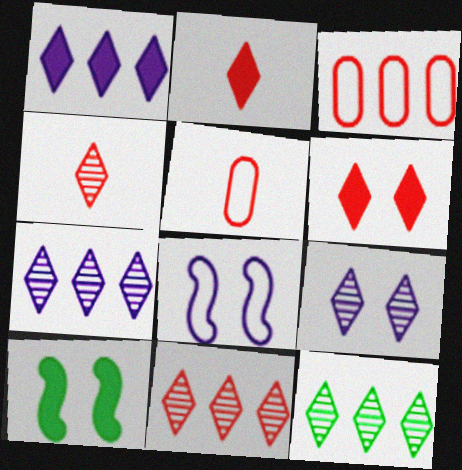[[4, 9, 12], 
[5, 7, 10], 
[7, 11, 12]]